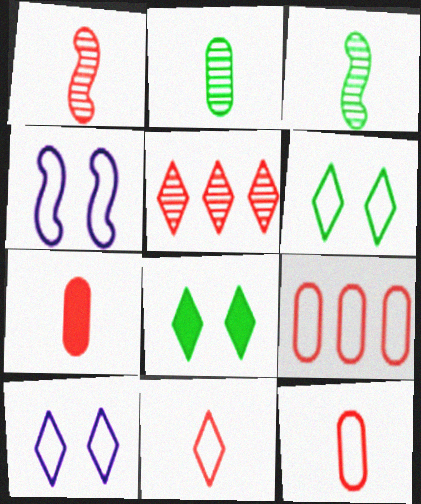[[1, 7, 11]]